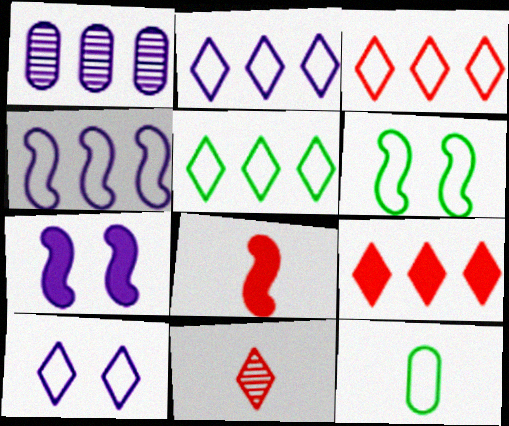[[2, 3, 5], 
[5, 6, 12]]